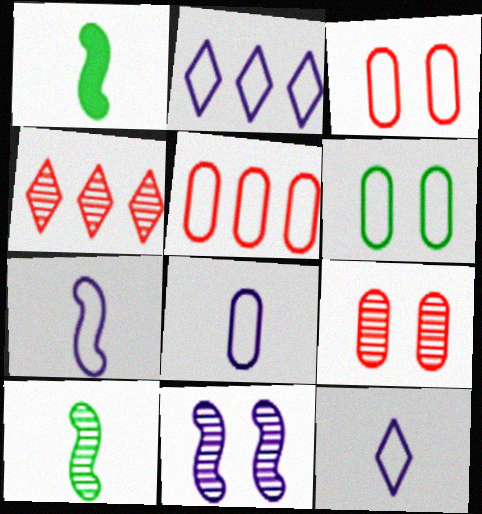[[1, 2, 9], 
[5, 6, 8], 
[7, 8, 12]]